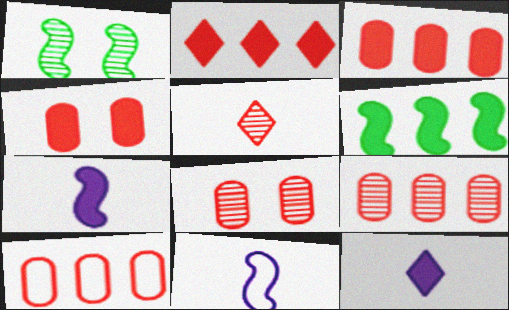[[1, 10, 12], 
[3, 9, 10], 
[4, 6, 12]]